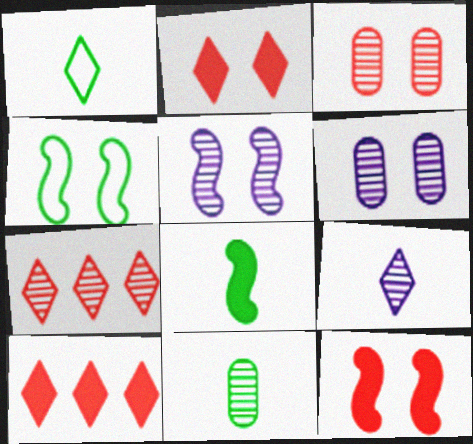[[1, 8, 11], 
[2, 4, 6], 
[4, 5, 12], 
[5, 7, 11]]